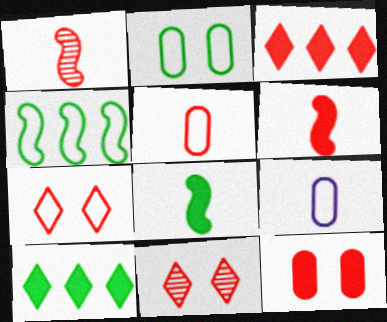[[3, 6, 12], 
[4, 7, 9]]